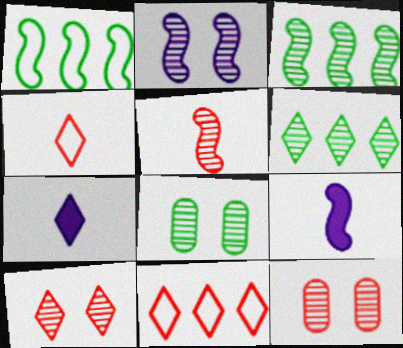[[1, 7, 12], 
[2, 3, 5], 
[2, 8, 10], 
[8, 9, 11]]